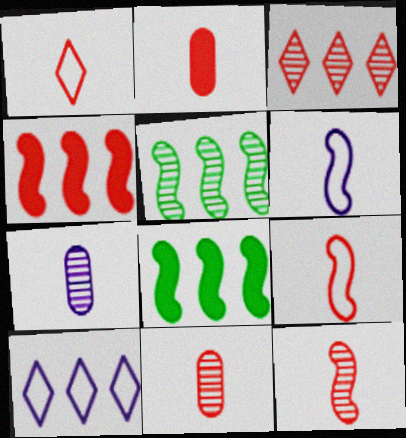[[1, 2, 12]]